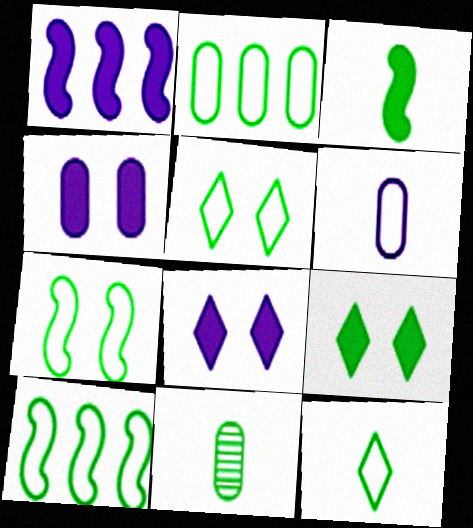[[2, 7, 12], 
[3, 11, 12], 
[9, 10, 11]]